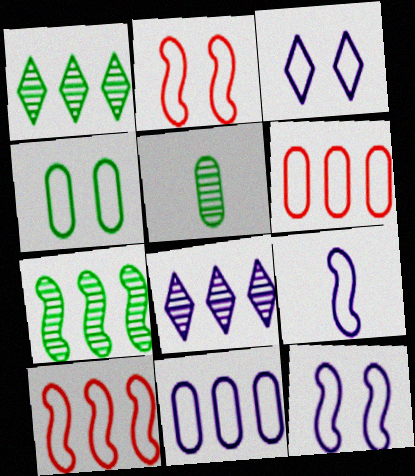[[2, 3, 4], 
[3, 9, 11]]